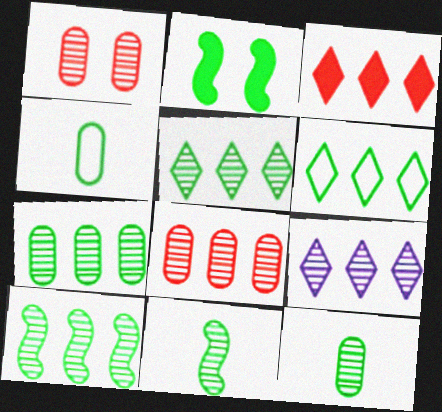[[1, 9, 11], 
[2, 4, 5], 
[2, 6, 12], 
[3, 6, 9], 
[5, 7, 10], 
[8, 9, 10]]